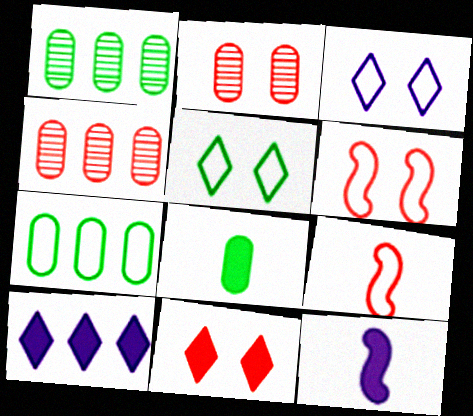[[2, 6, 11], 
[3, 7, 9], 
[4, 5, 12], 
[4, 9, 11]]